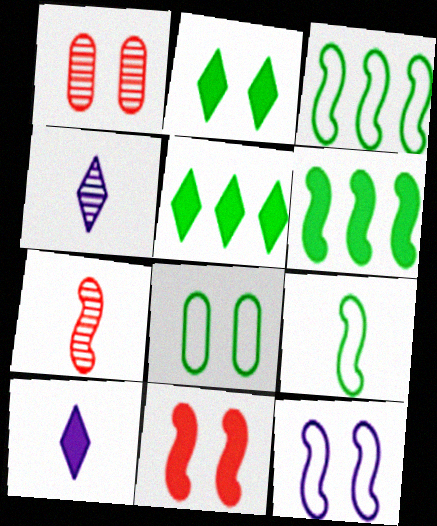[[1, 2, 12], 
[1, 3, 10], 
[6, 7, 12]]